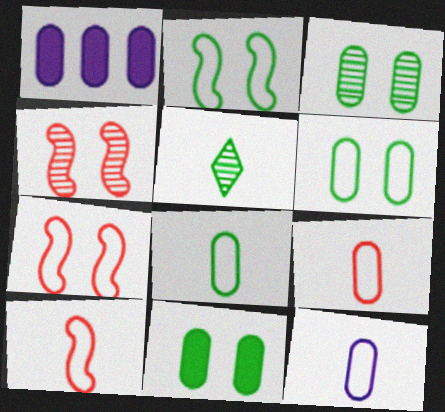[[1, 3, 9], 
[1, 5, 7], 
[3, 6, 11], 
[8, 9, 12]]